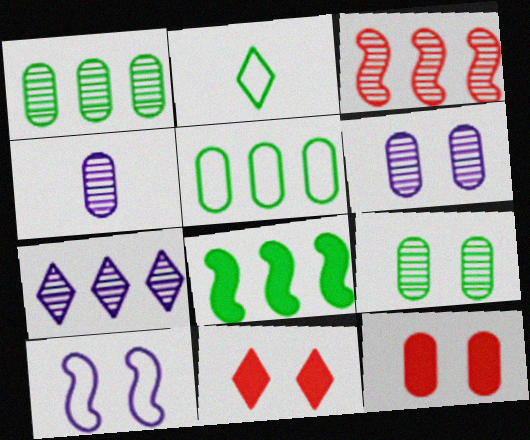[[1, 3, 7], 
[2, 7, 11], 
[2, 8, 9], 
[4, 5, 12], 
[9, 10, 11]]